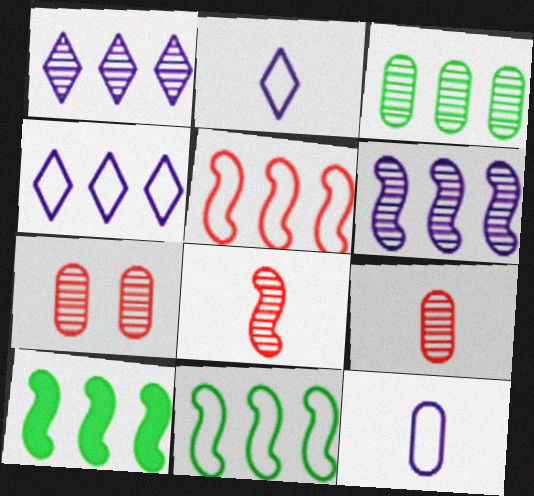[[2, 7, 10], 
[5, 6, 10]]